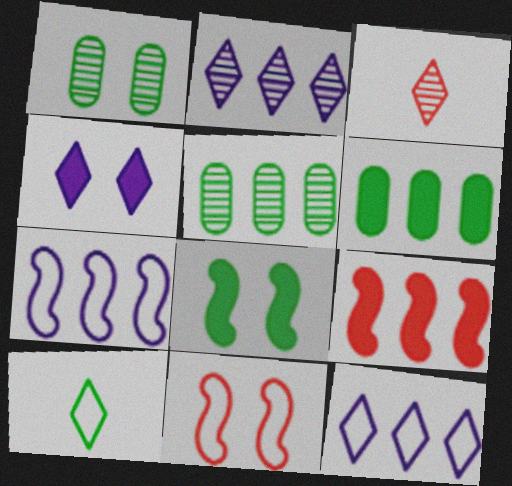[[1, 4, 11], 
[5, 8, 10], 
[5, 9, 12]]